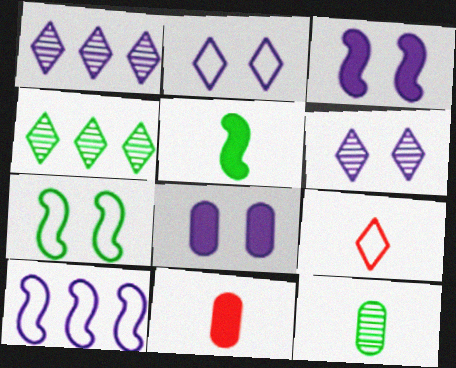[[1, 7, 11]]